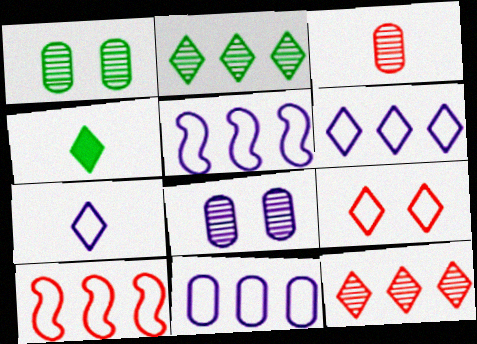[[4, 8, 10], 
[5, 6, 11]]